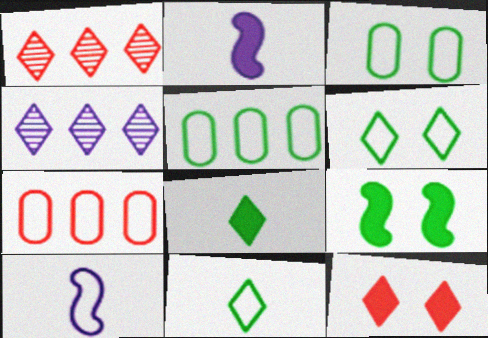[[1, 2, 3], 
[4, 11, 12], 
[6, 7, 10]]